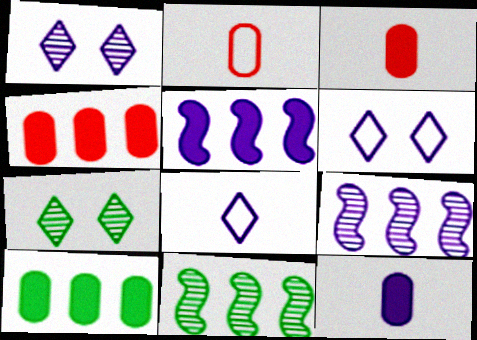[[2, 5, 7], 
[3, 6, 11], 
[6, 9, 12]]